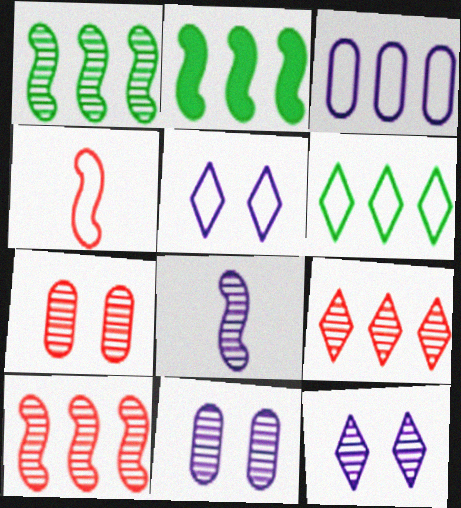[[2, 3, 9]]